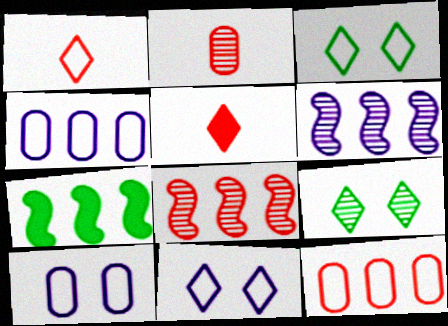[[2, 6, 9], 
[2, 7, 11]]